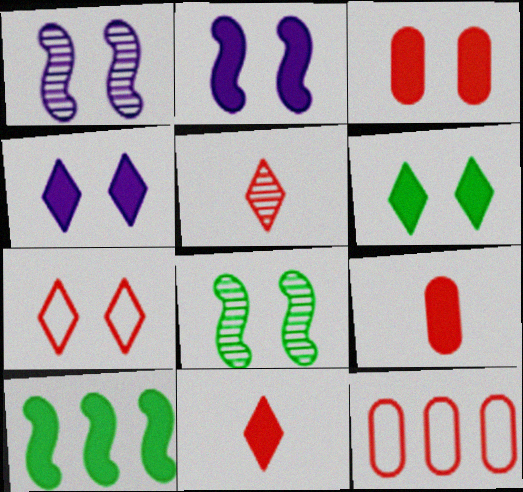[[2, 3, 6], 
[4, 9, 10]]